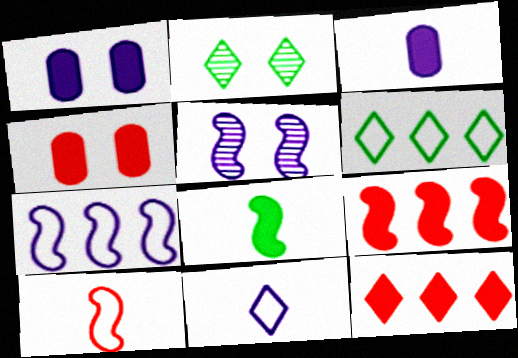[[1, 8, 12], 
[2, 11, 12]]